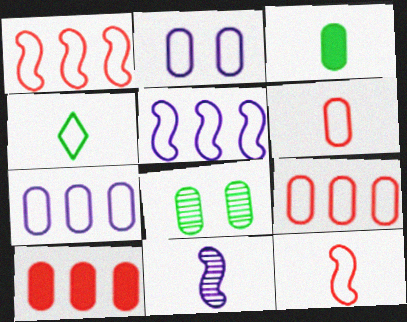[[1, 2, 4]]